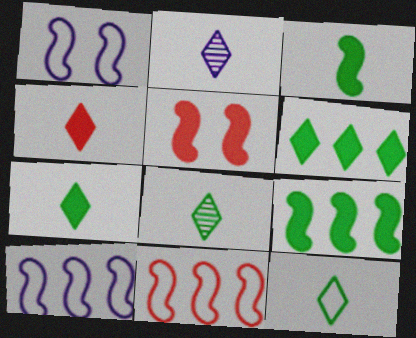[[2, 4, 12], 
[7, 8, 12]]